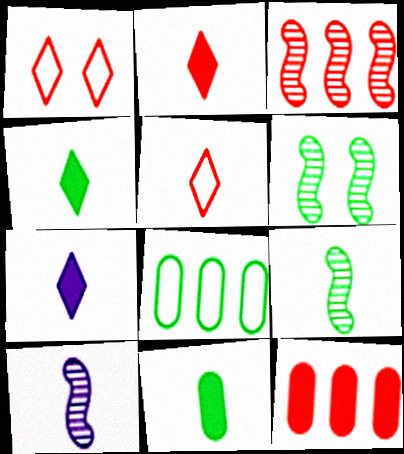[[2, 4, 7], 
[3, 6, 10], 
[4, 6, 8], 
[5, 10, 11]]